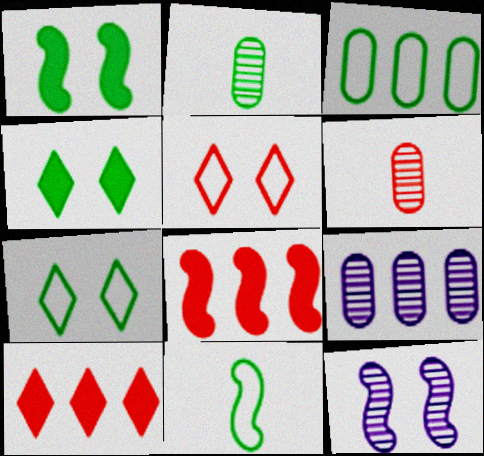[[3, 7, 11], 
[5, 6, 8], 
[8, 11, 12]]